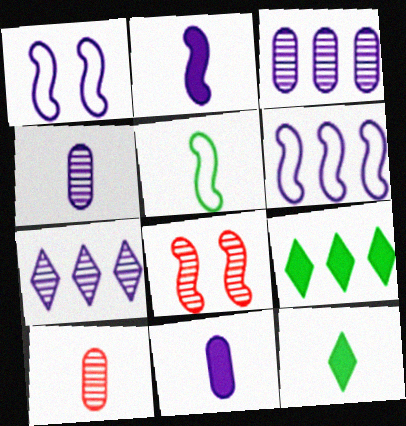[[1, 7, 11], 
[1, 9, 10]]